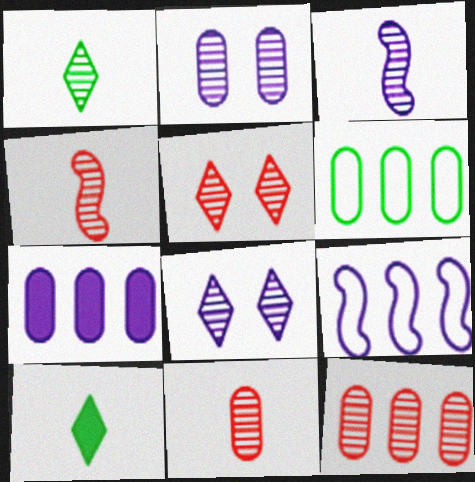[[1, 3, 11], 
[4, 5, 12], 
[6, 7, 12]]